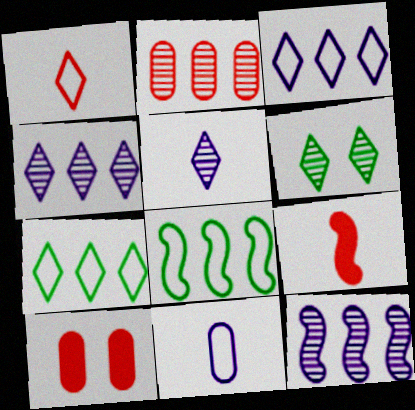[[5, 8, 10]]